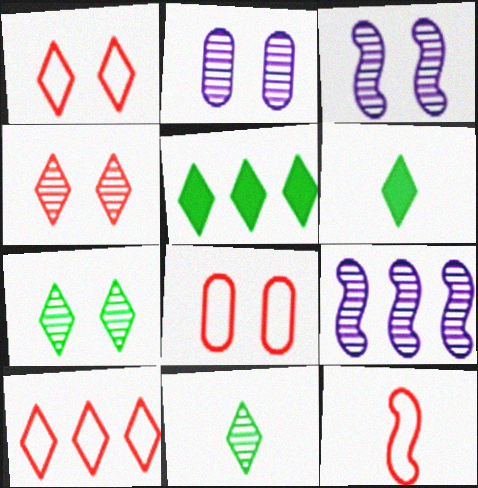[[2, 5, 12], 
[6, 8, 9], 
[8, 10, 12]]